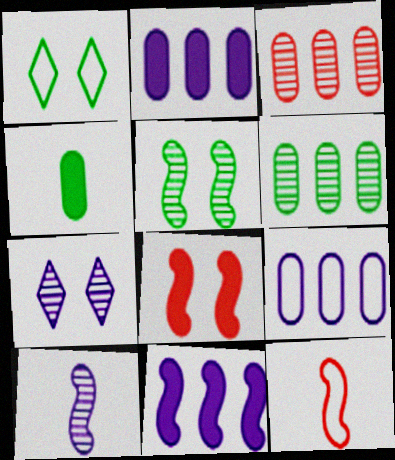[[1, 9, 12], 
[5, 11, 12]]